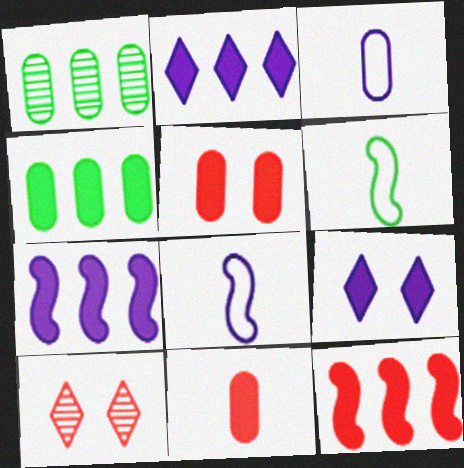[[1, 3, 5], 
[2, 4, 12], 
[4, 8, 10]]